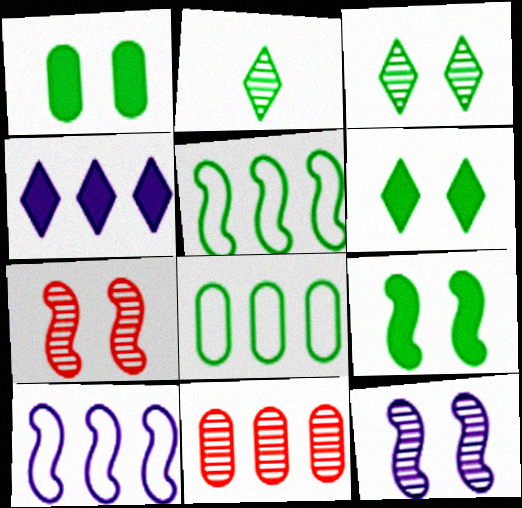[[1, 2, 5], 
[1, 6, 9], 
[2, 8, 9], 
[2, 11, 12], 
[4, 5, 11]]